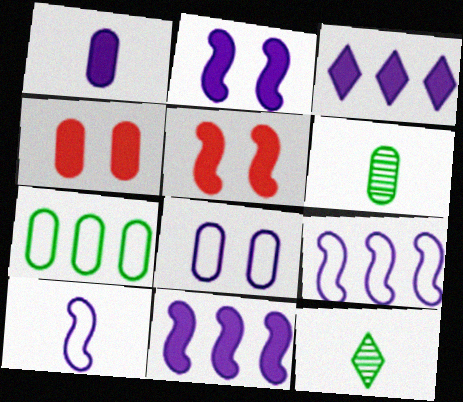[[1, 2, 3], 
[4, 9, 12]]